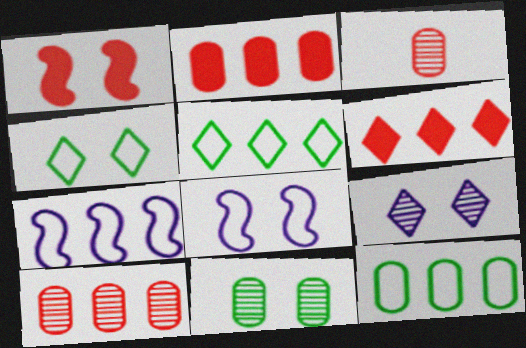[]